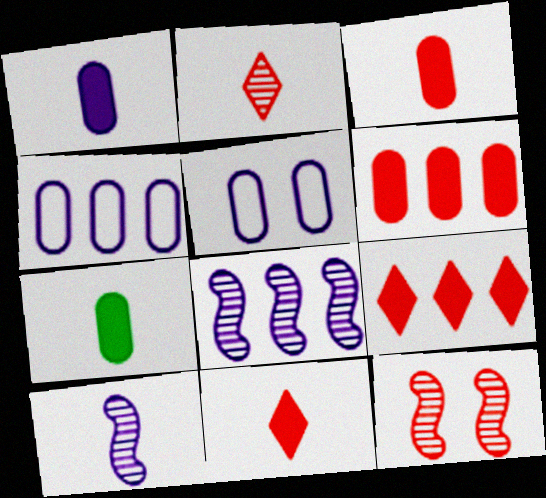[[1, 3, 7]]